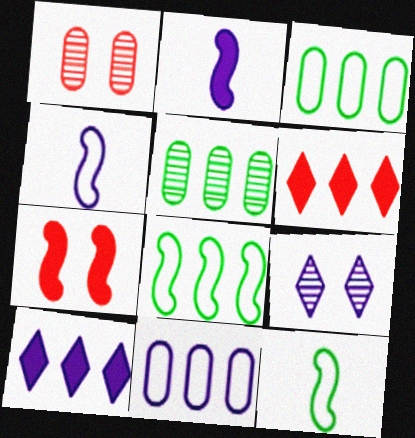[[1, 10, 12], 
[2, 9, 11]]